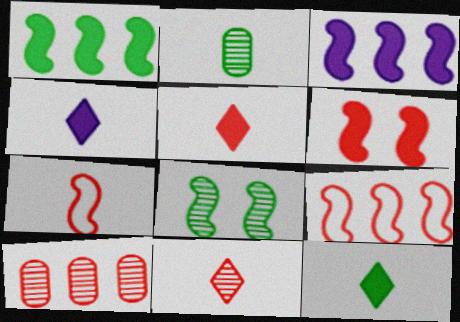[[2, 4, 7], 
[3, 7, 8], 
[4, 5, 12]]